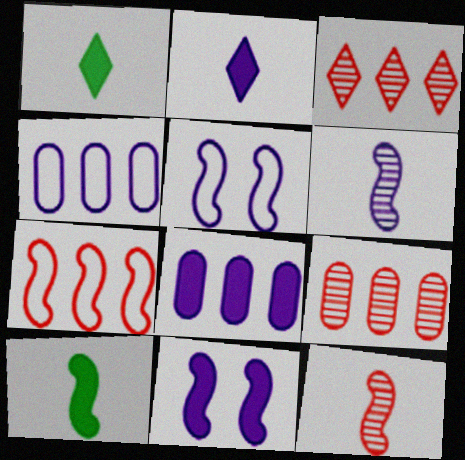[[1, 5, 9], 
[2, 8, 11]]